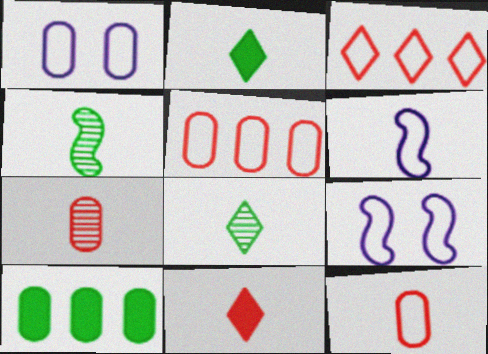[[1, 7, 10], 
[2, 6, 7]]